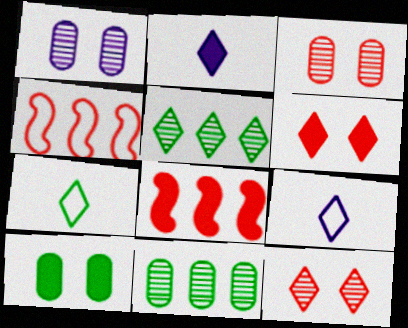[[1, 7, 8], 
[2, 8, 10], 
[5, 6, 9]]